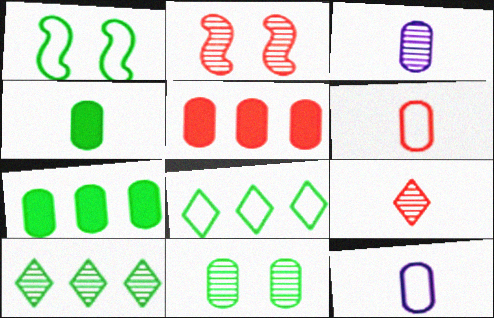[[1, 4, 10], 
[2, 3, 10], 
[3, 4, 6], 
[5, 11, 12]]